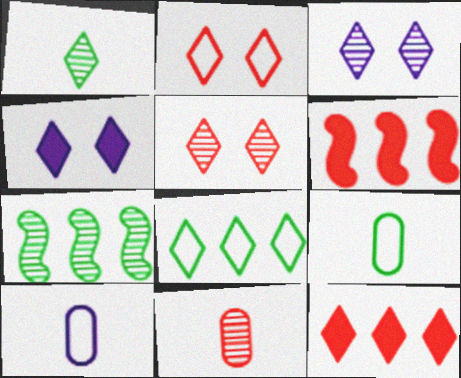[[2, 6, 11], 
[3, 6, 9], 
[3, 7, 11]]